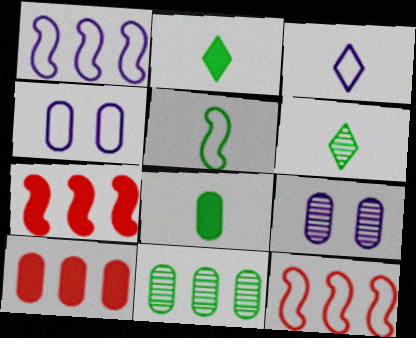[[1, 3, 4], 
[2, 9, 12], 
[4, 6, 7], 
[5, 6, 8]]